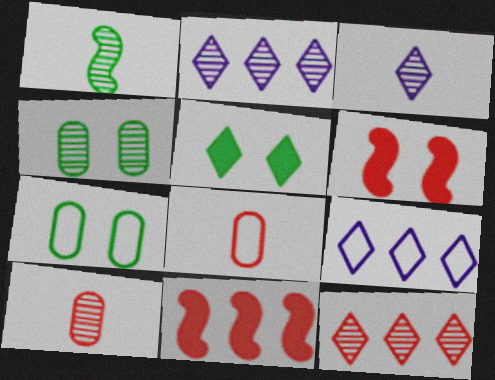[[1, 3, 10], 
[3, 7, 11], 
[6, 8, 12]]